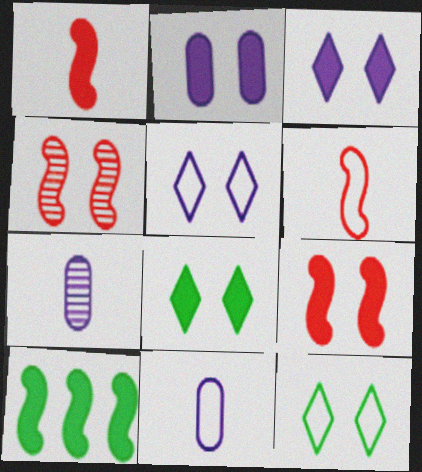[[2, 4, 12], 
[2, 8, 9]]